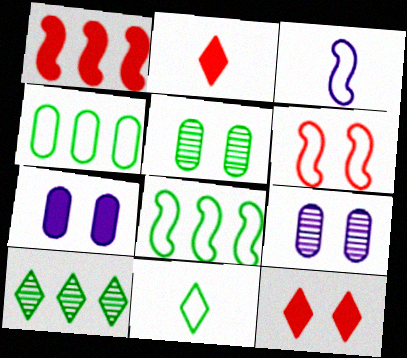[[1, 9, 11], 
[2, 8, 9], 
[3, 6, 8]]